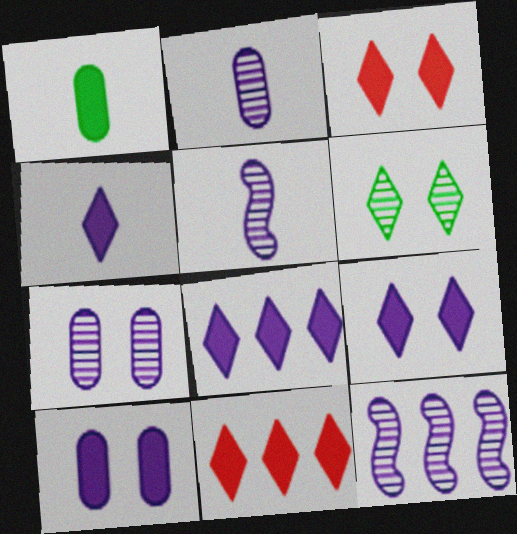[[4, 8, 9]]